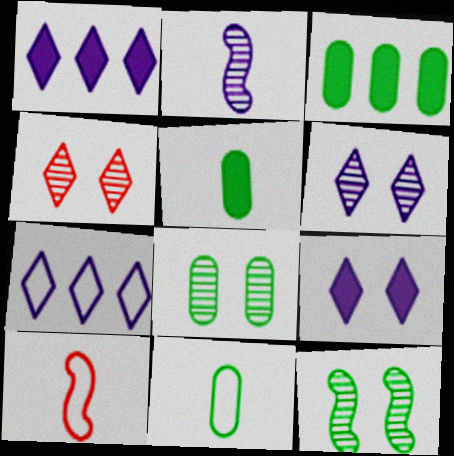[[1, 8, 10], 
[3, 6, 10], 
[3, 8, 11]]